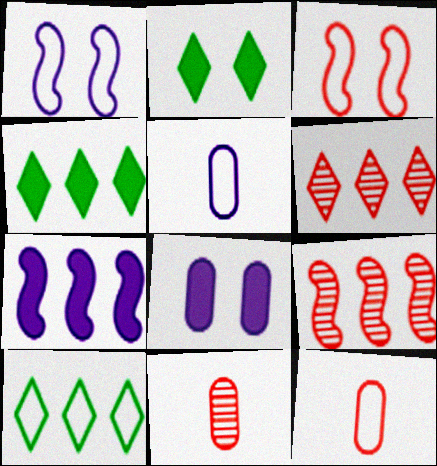[[1, 4, 11], 
[1, 10, 12], 
[2, 5, 9], 
[3, 5, 10]]